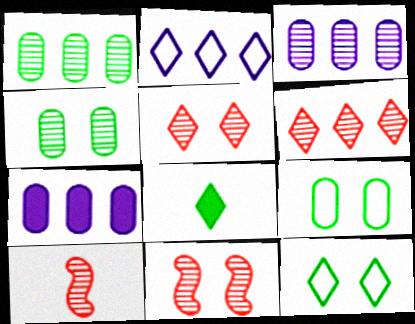[[2, 5, 8], 
[7, 10, 12]]